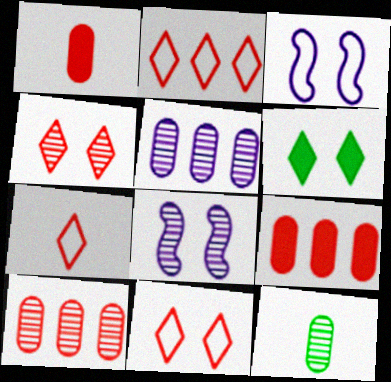[[2, 7, 11]]